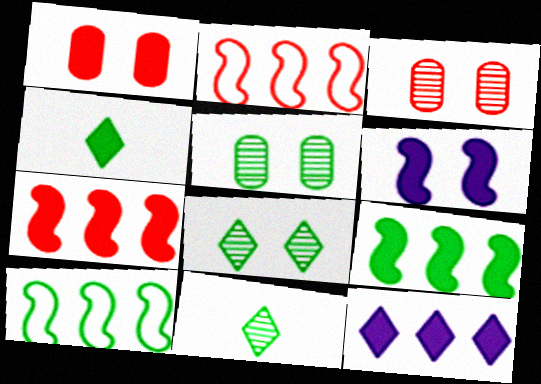[[4, 5, 10]]